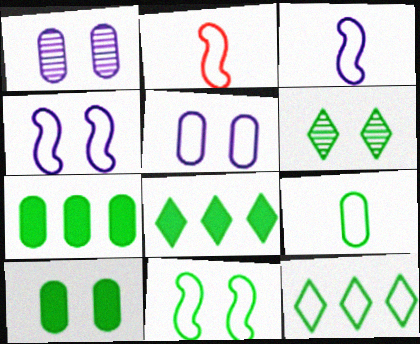[[1, 2, 8], 
[2, 5, 12], 
[6, 10, 11], 
[9, 11, 12]]